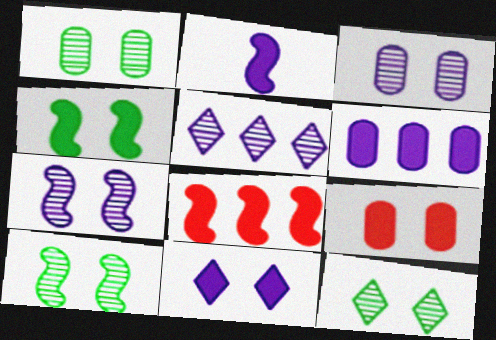[[1, 10, 12], 
[2, 4, 8], 
[2, 6, 11], 
[4, 9, 11]]